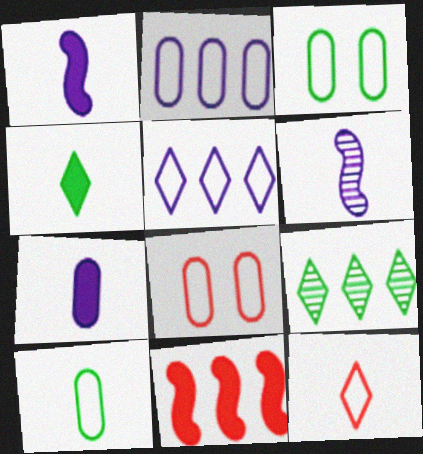[[1, 8, 9], 
[2, 8, 10], 
[2, 9, 11]]